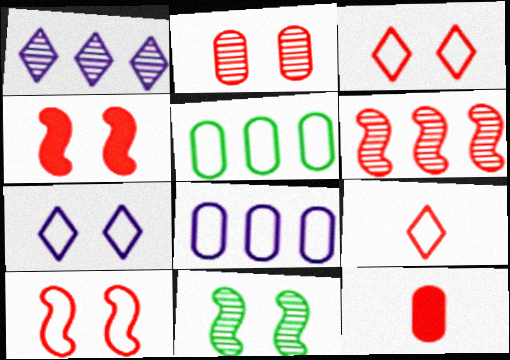[[2, 3, 4], 
[3, 6, 12]]